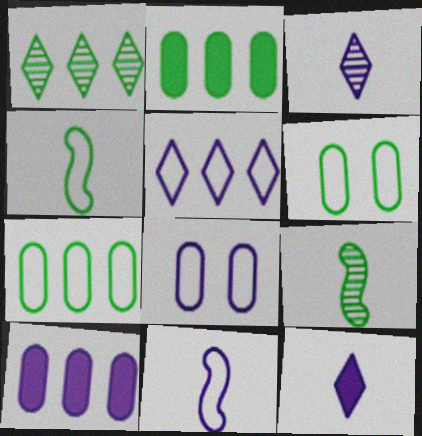[[5, 8, 11]]